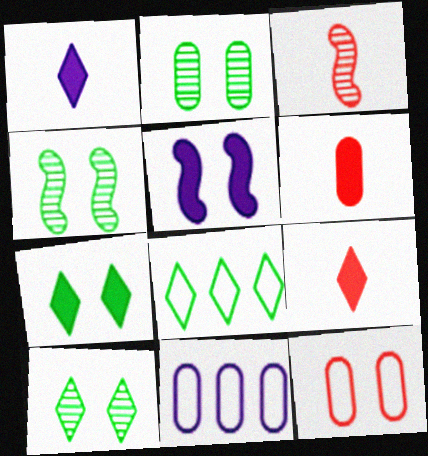[[2, 4, 10], 
[2, 6, 11], 
[3, 7, 11], 
[4, 9, 11], 
[5, 10, 12]]